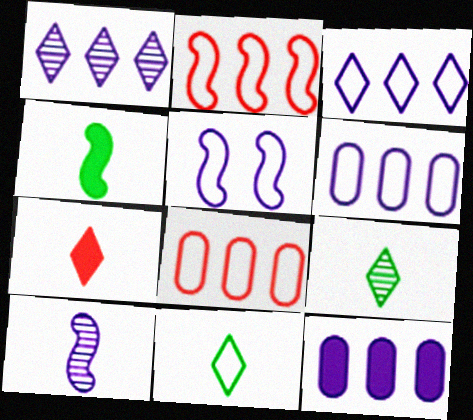[[5, 8, 11]]